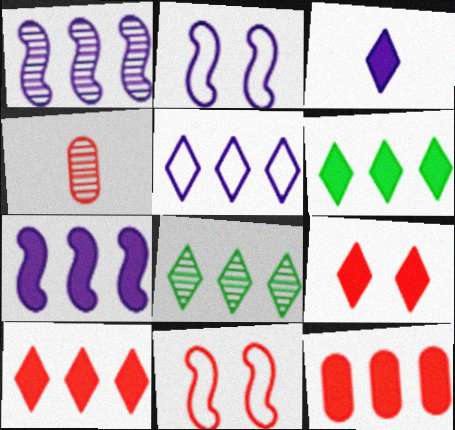[[2, 4, 6], 
[3, 6, 9], 
[4, 10, 11], 
[5, 8, 10], 
[6, 7, 12]]